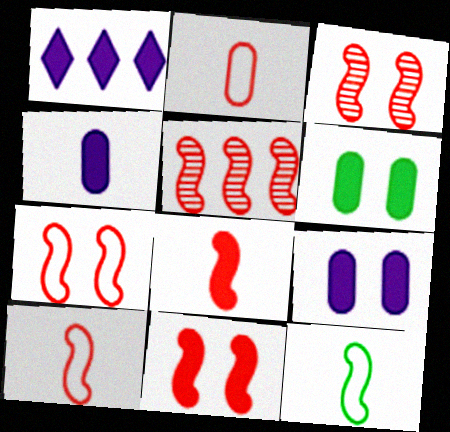[[1, 6, 8], 
[3, 7, 11], 
[5, 7, 8], 
[5, 10, 11]]